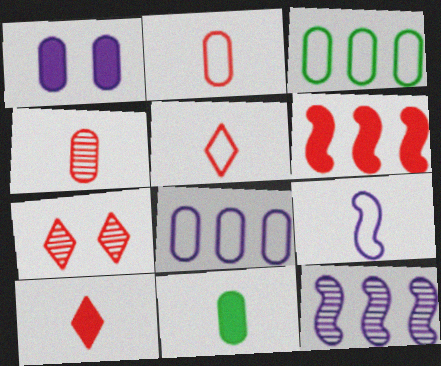[[1, 3, 4], 
[2, 6, 7]]